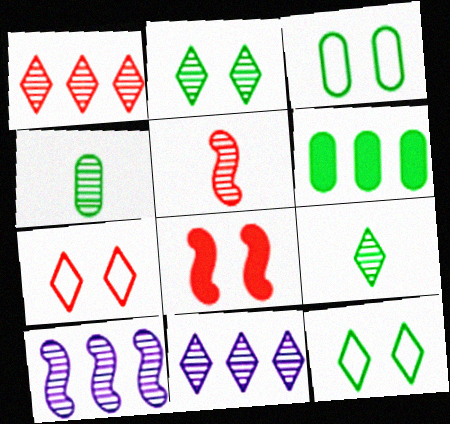[[3, 4, 6]]